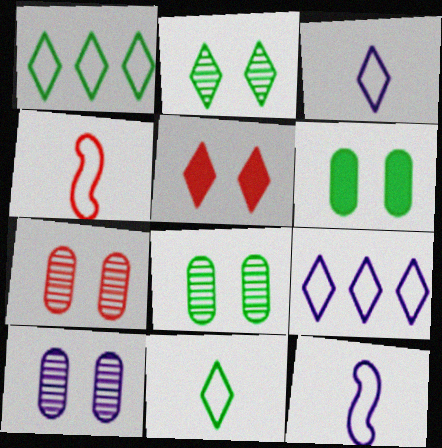[[7, 8, 10]]